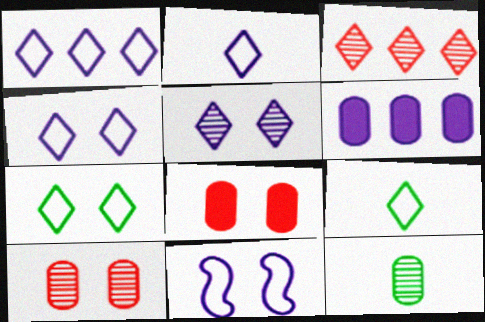[[1, 2, 4]]